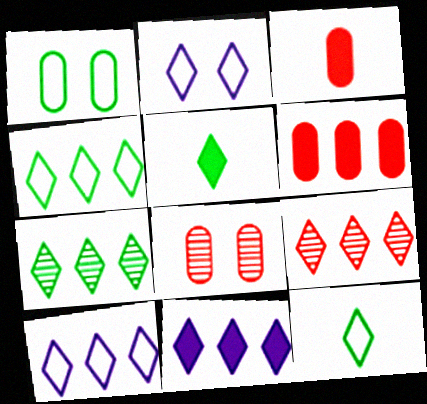[[2, 5, 9], 
[4, 9, 11]]